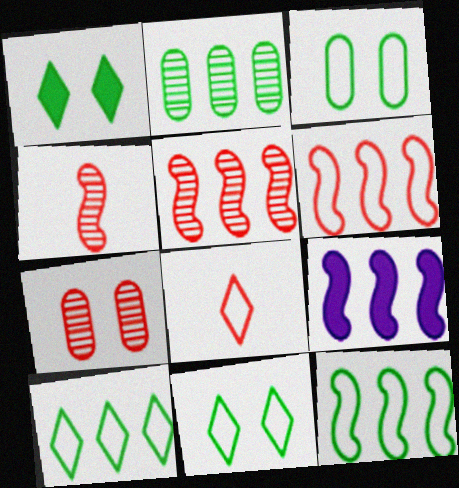[[5, 9, 12]]